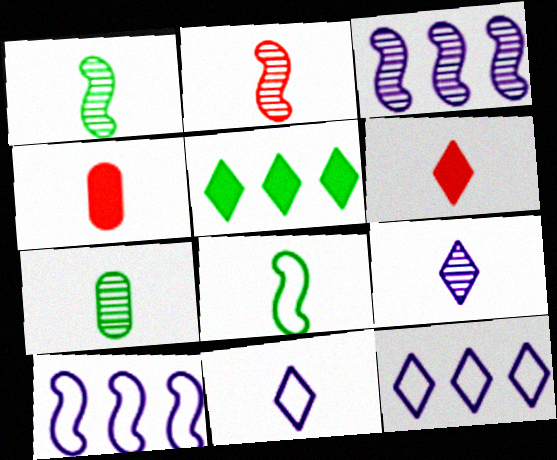[[1, 4, 11], 
[2, 7, 9], 
[4, 8, 9]]